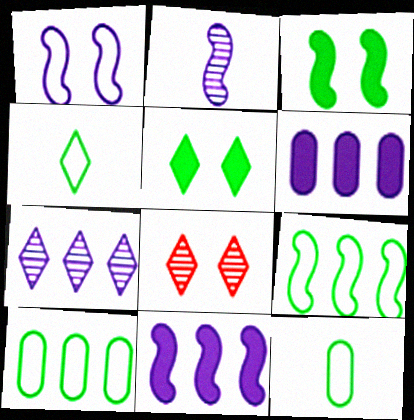[[1, 2, 11], 
[8, 11, 12]]